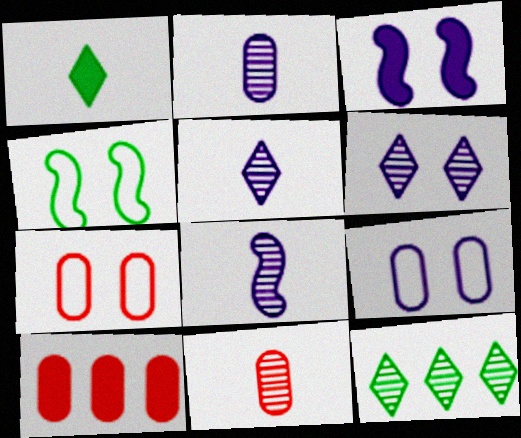[[1, 3, 10], 
[2, 5, 8], 
[3, 6, 9], 
[4, 5, 10], 
[7, 10, 11]]